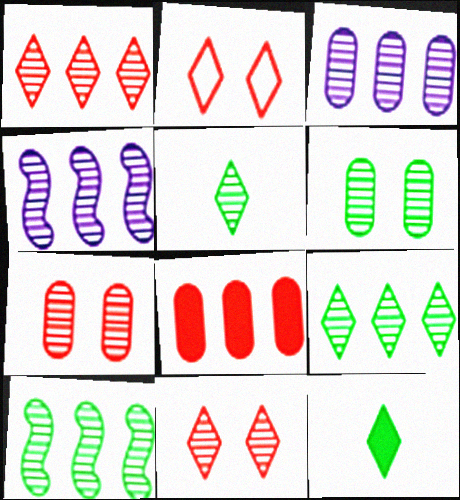[[1, 3, 10], 
[4, 5, 7], 
[5, 6, 10]]